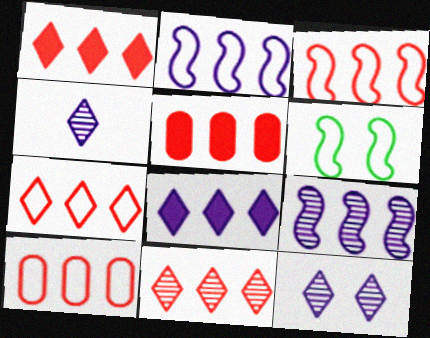[[1, 7, 11], 
[3, 5, 11], 
[3, 7, 10], 
[4, 5, 6]]